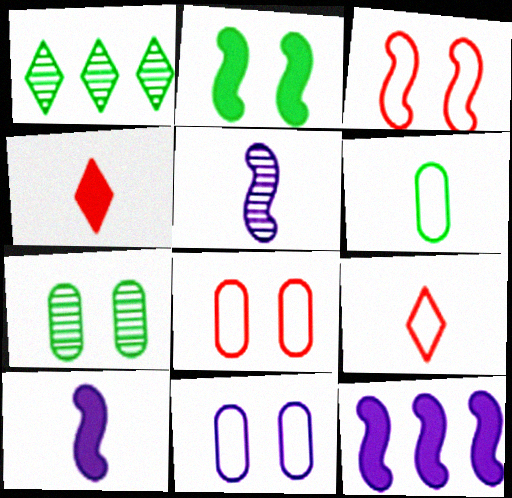[[1, 2, 6], 
[1, 8, 10], 
[4, 5, 6], 
[7, 9, 12]]